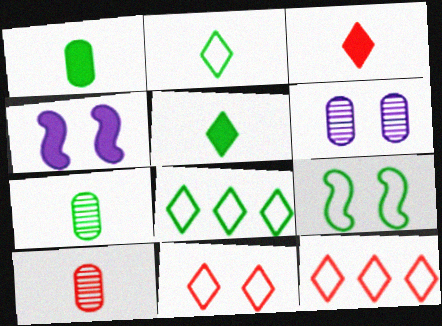[[4, 7, 12], 
[4, 8, 10]]